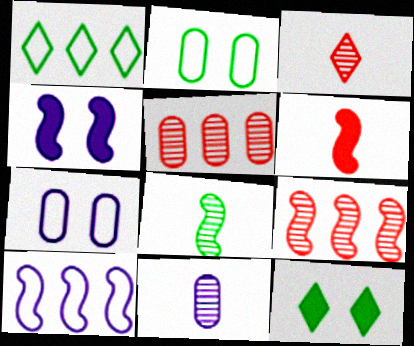[[3, 8, 11]]